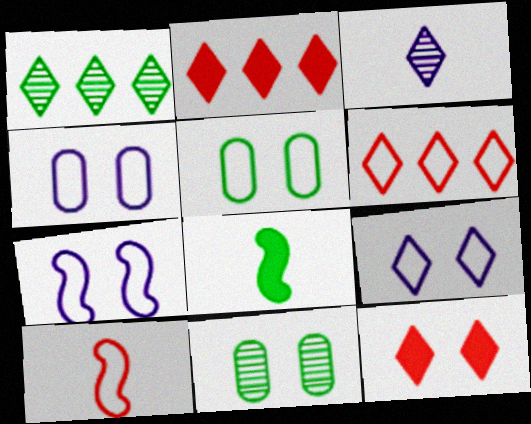[[1, 5, 8], 
[4, 7, 9], 
[7, 11, 12]]